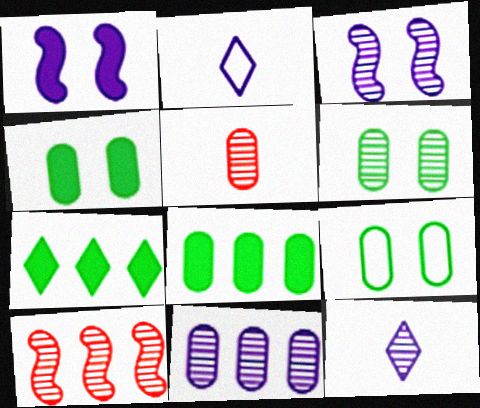[[1, 2, 11], 
[2, 4, 10], 
[3, 11, 12], 
[4, 6, 9], 
[5, 6, 11], 
[6, 10, 12]]